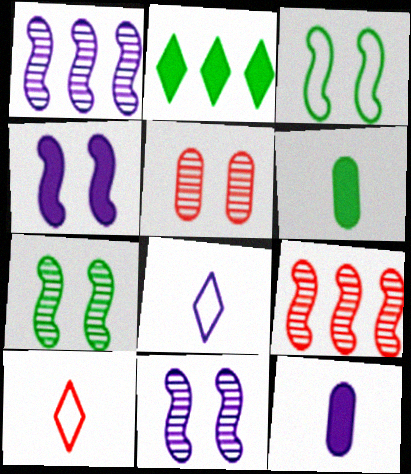[]